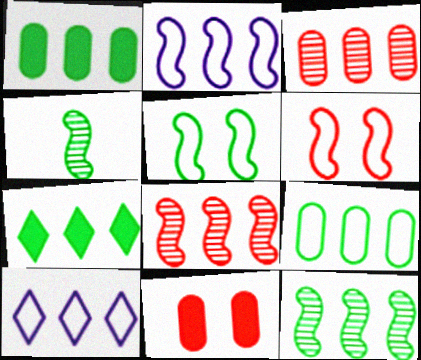[[1, 8, 10], 
[2, 3, 7], 
[4, 10, 11], 
[7, 9, 12]]